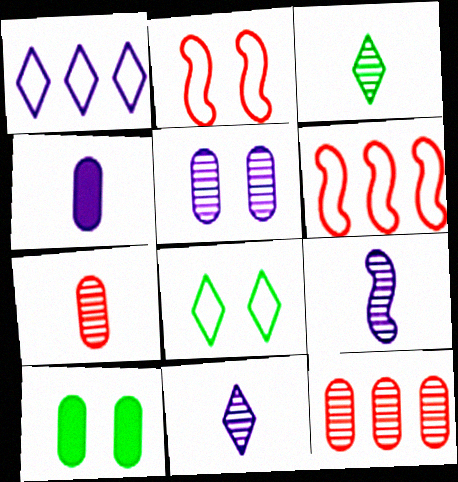[[3, 7, 9], 
[6, 10, 11]]